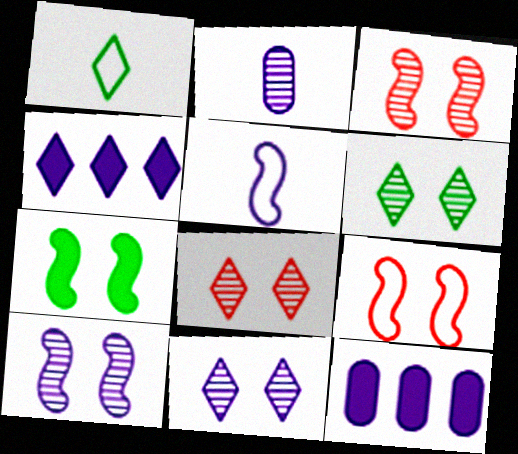[[1, 3, 12], 
[1, 4, 8], 
[5, 11, 12], 
[6, 8, 11], 
[7, 9, 10]]